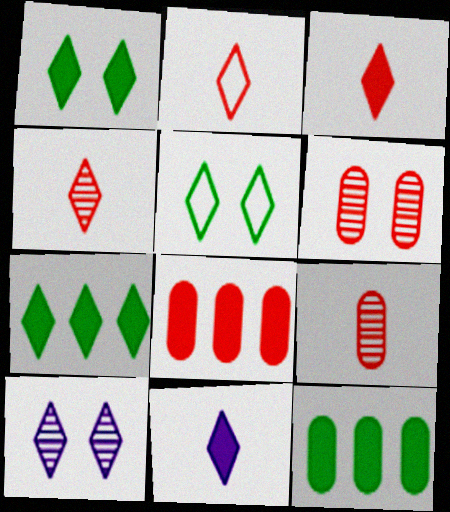[[2, 3, 4], 
[2, 7, 10]]